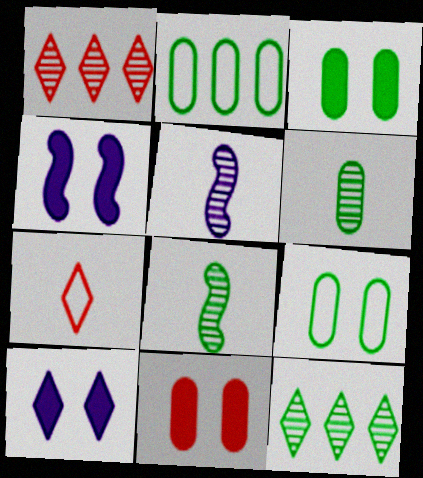[[2, 3, 6], 
[7, 10, 12]]